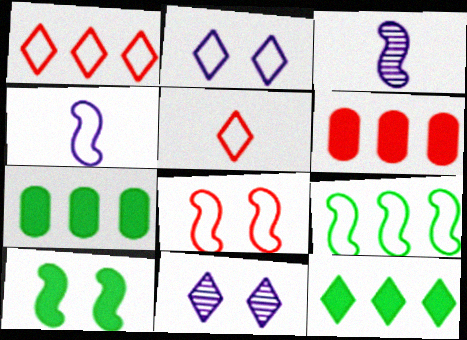[[4, 8, 9], 
[5, 11, 12]]